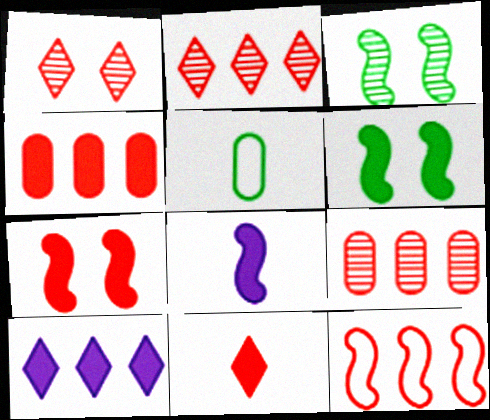[[2, 4, 12], 
[3, 8, 12], 
[4, 7, 11]]